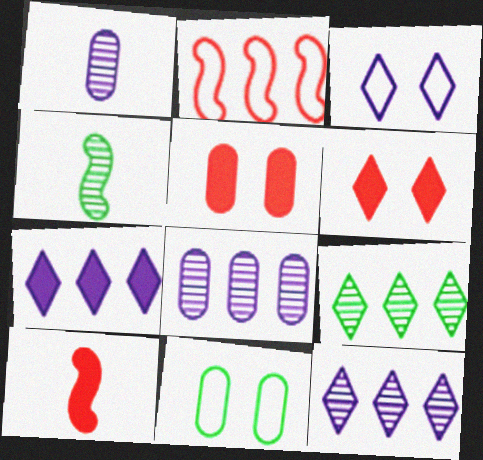[[10, 11, 12]]